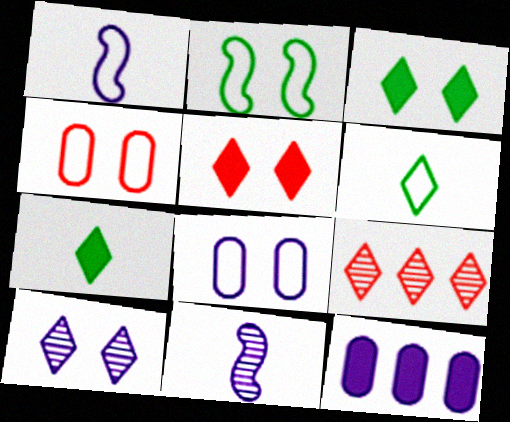[[1, 10, 12]]